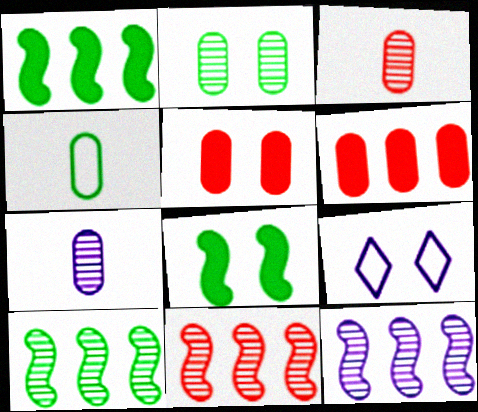[[1, 3, 9], 
[10, 11, 12]]